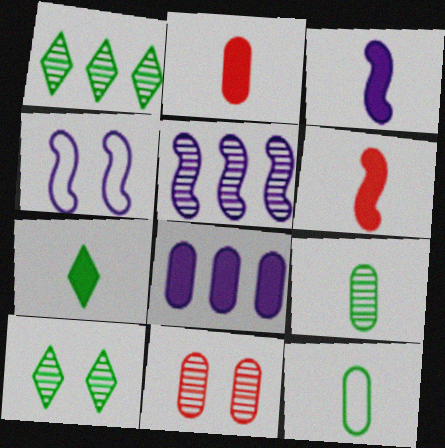[[1, 2, 4], 
[2, 3, 7], 
[3, 4, 5], 
[8, 11, 12]]